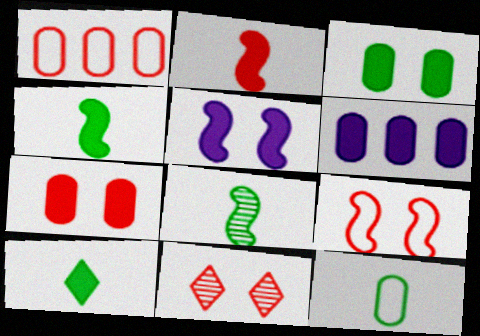[[1, 2, 11], 
[7, 9, 11], 
[8, 10, 12]]